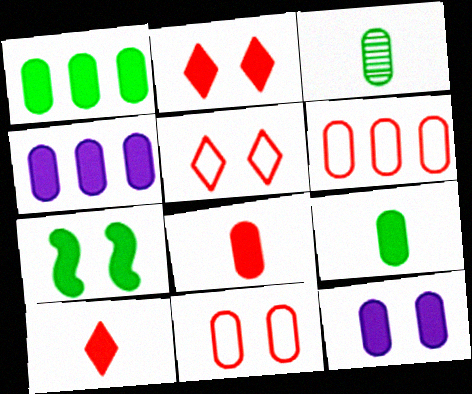[[1, 8, 12], 
[2, 7, 12], 
[3, 4, 11], 
[3, 6, 12], 
[4, 7, 10]]